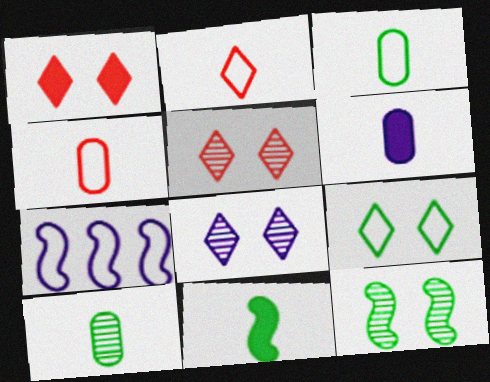[[1, 7, 10], 
[1, 8, 9], 
[4, 6, 10], 
[4, 7, 9], 
[6, 7, 8]]